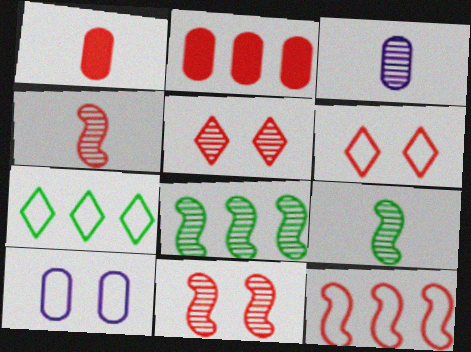[[1, 5, 12], 
[2, 4, 6], 
[3, 5, 8]]